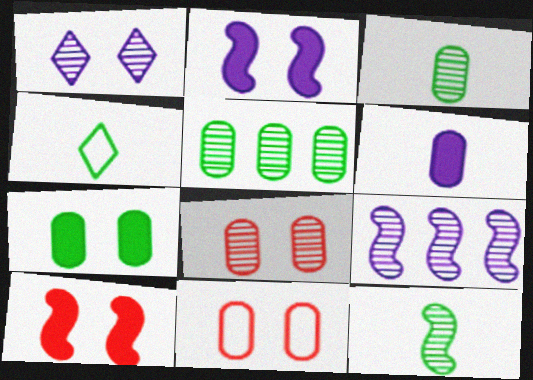[[5, 6, 11]]